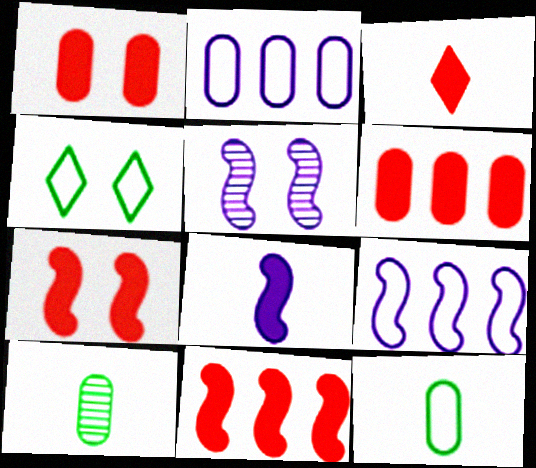[[1, 2, 10], 
[1, 3, 11], 
[1, 4, 5], 
[3, 6, 7], 
[5, 8, 9]]